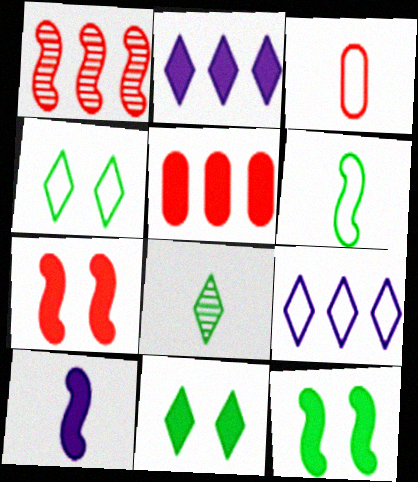[[3, 8, 10], 
[5, 10, 11]]